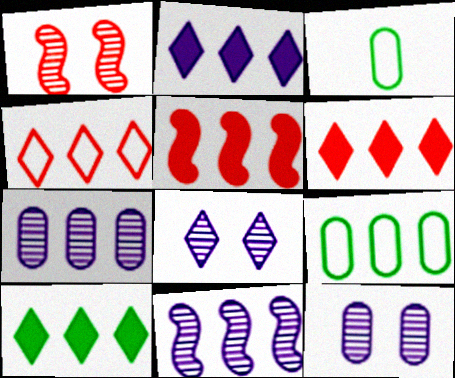[[1, 2, 3], 
[2, 6, 10], 
[3, 5, 8], 
[6, 9, 11]]